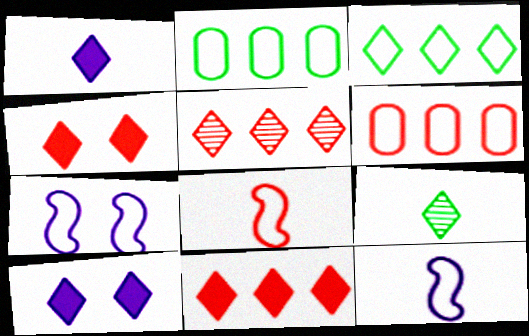[]